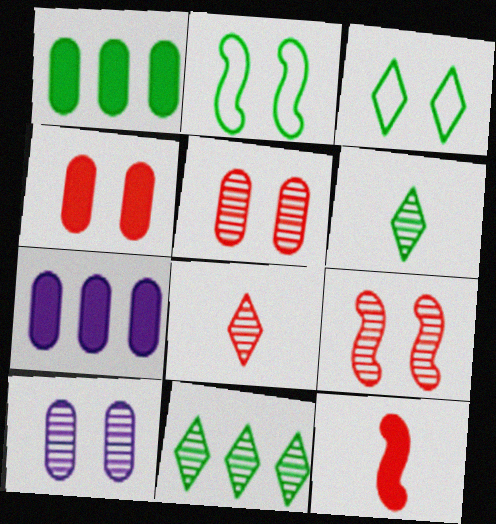[[1, 2, 6], 
[2, 7, 8]]